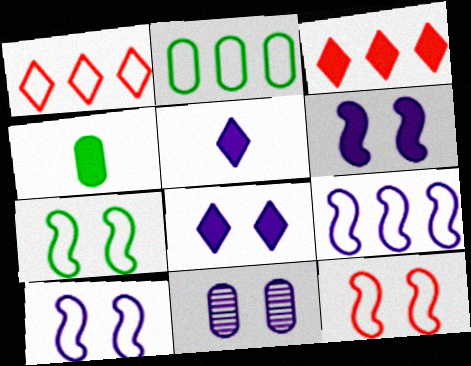[[1, 2, 9], 
[3, 4, 6], 
[5, 9, 11], 
[7, 10, 12], 
[8, 10, 11]]